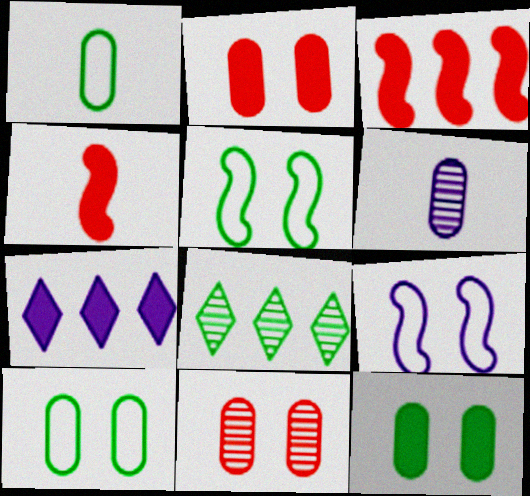[[4, 7, 12], 
[6, 7, 9]]